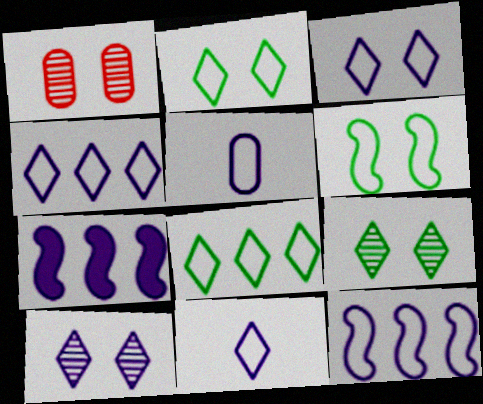[[3, 4, 11], 
[3, 5, 12], 
[5, 7, 10]]